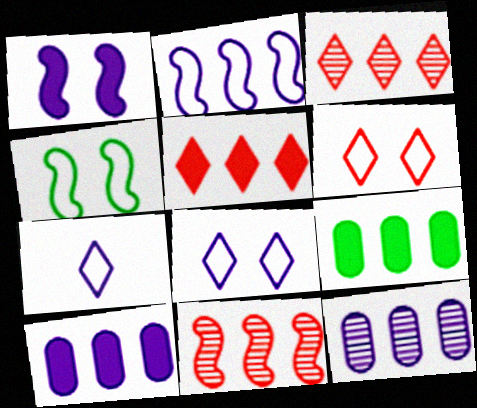[[1, 7, 12], 
[2, 3, 9]]